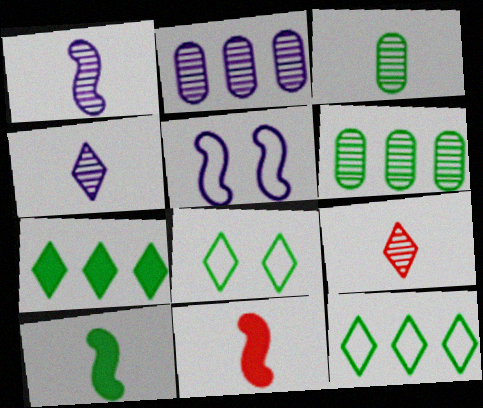[[1, 3, 9], 
[2, 8, 11], 
[6, 8, 10]]